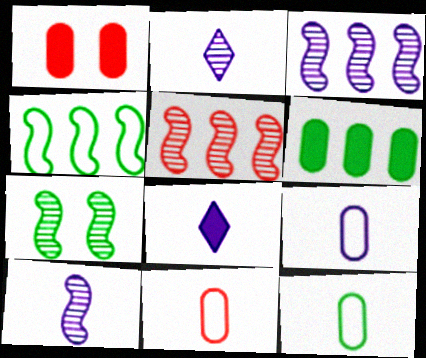[[1, 2, 4], 
[5, 7, 10], 
[8, 9, 10], 
[9, 11, 12]]